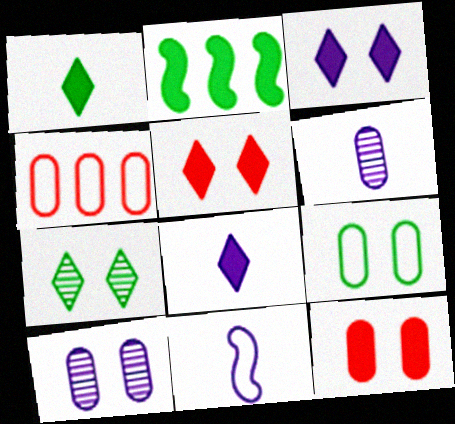[[2, 8, 12], 
[6, 8, 11], 
[9, 10, 12]]